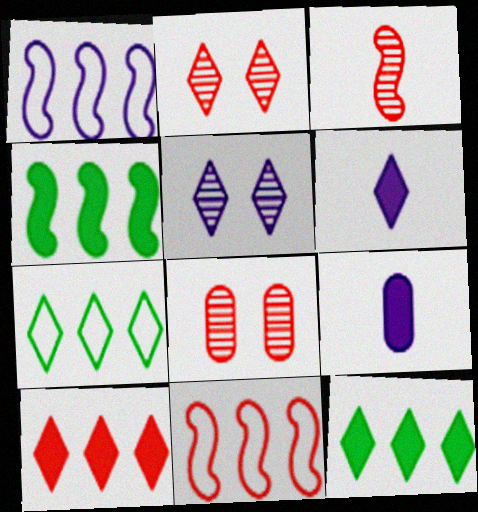[[1, 5, 9], 
[2, 6, 7]]